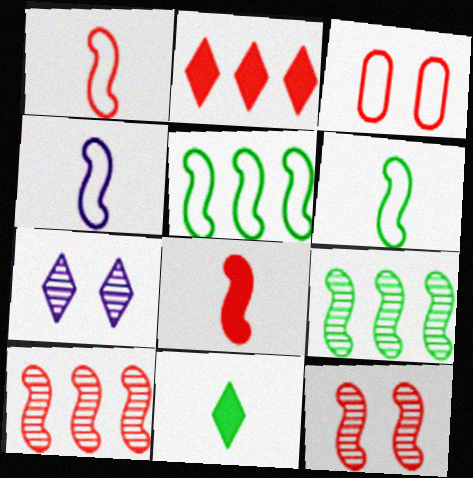[[1, 4, 6]]